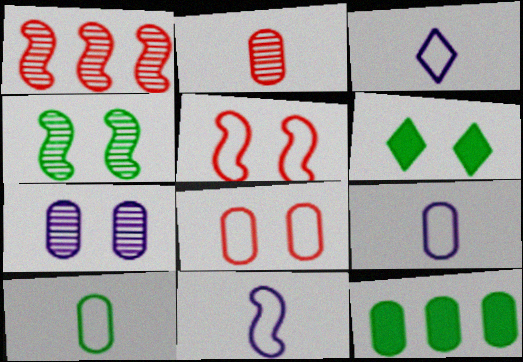[[1, 6, 9], 
[3, 9, 11], 
[5, 6, 7]]